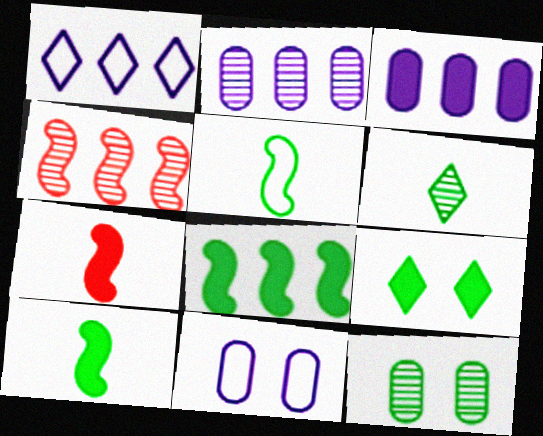[[1, 7, 12], 
[3, 7, 9]]